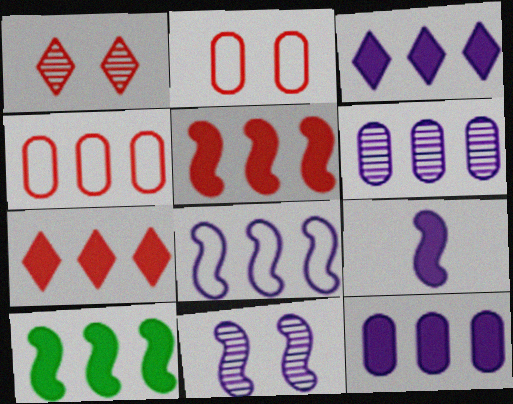[[3, 6, 8], 
[7, 10, 12], 
[8, 9, 11]]